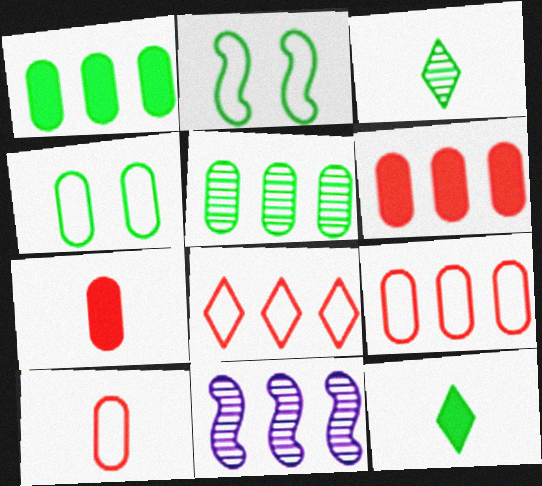[[1, 2, 3], 
[1, 8, 11], 
[2, 5, 12]]